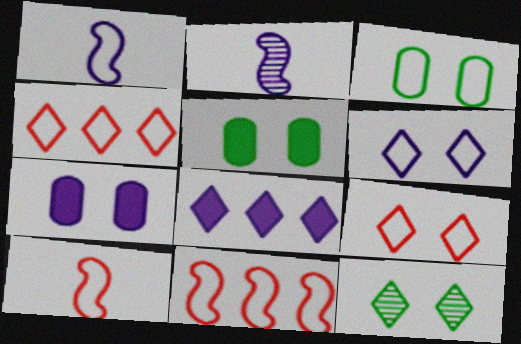[[1, 3, 4], 
[2, 4, 5]]